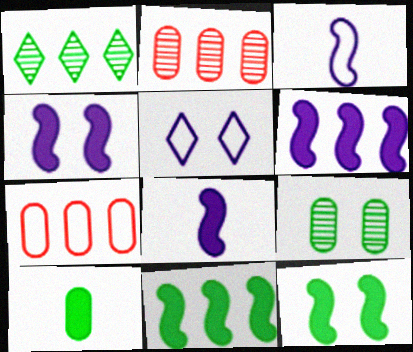[[1, 6, 7], 
[4, 6, 8]]